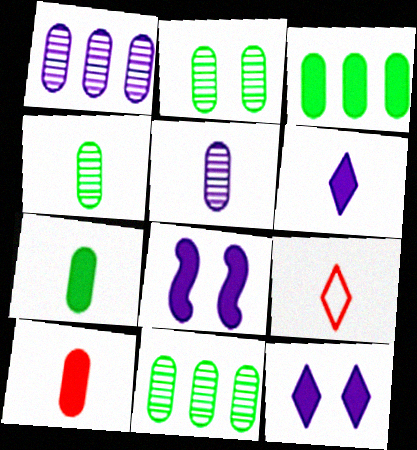[[2, 4, 11], 
[8, 9, 11]]